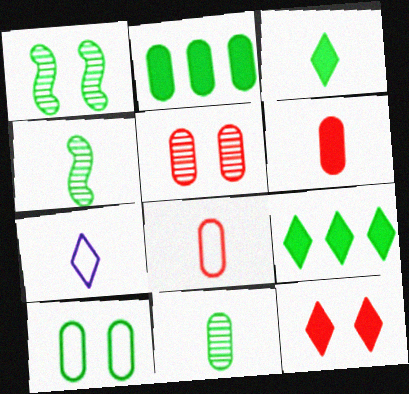[[2, 10, 11], 
[4, 6, 7], 
[4, 9, 10]]